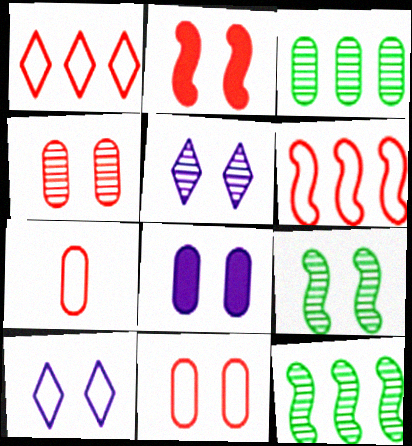[[3, 7, 8], 
[4, 5, 9]]